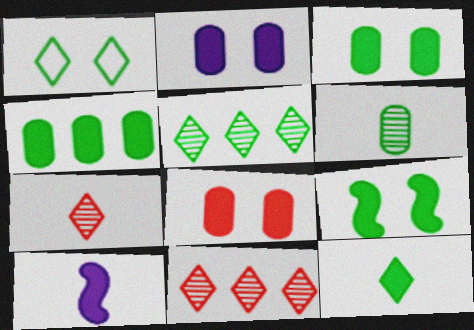[[1, 5, 12], 
[2, 3, 8], 
[4, 9, 12]]